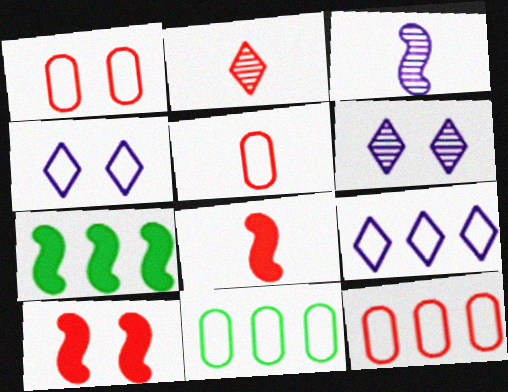[[1, 5, 12], 
[2, 5, 8], 
[2, 10, 12], 
[5, 6, 7], 
[6, 8, 11]]